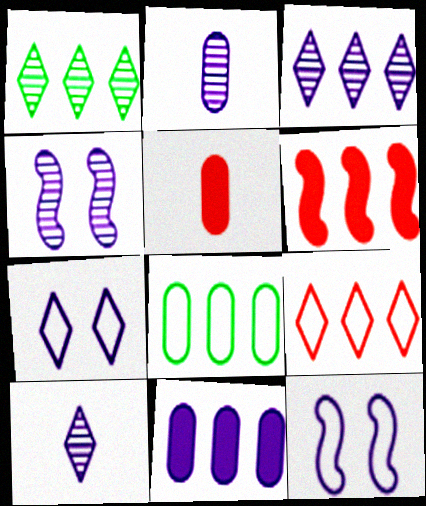[[1, 5, 12], 
[2, 3, 4], 
[3, 6, 8], 
[10, 11, 12]]